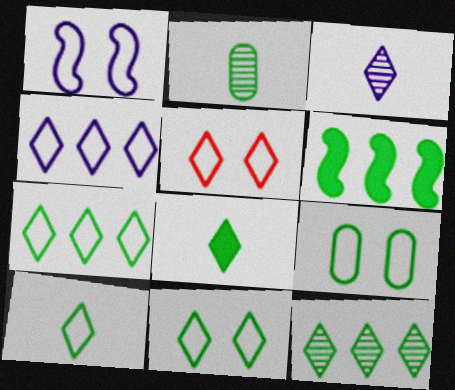[[1, 5, 9], 
[2, 6, 11], 
[4, 5, 10], 
[7, 10, 11], 
[8, 11, 12]]